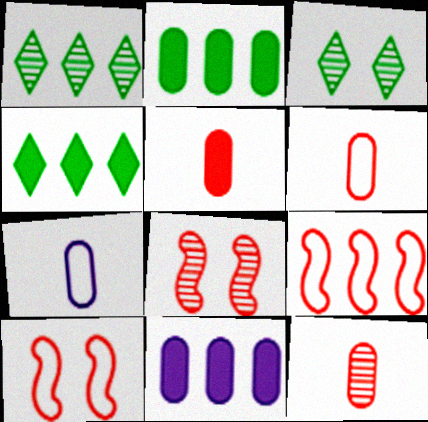[[1, 9, 11], 
[4, 7, 8], 
[5, 6, 12]]